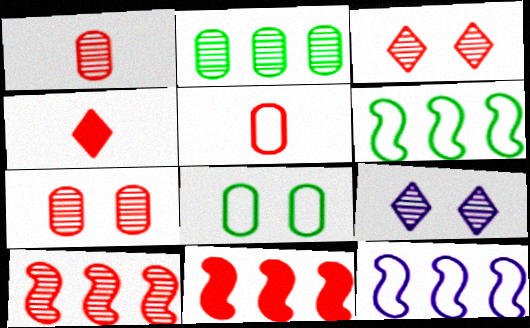[[1, 3, 10], 
[3, 5, 11]]